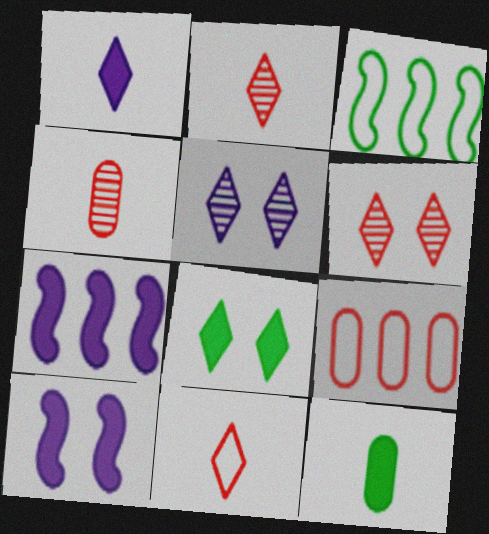[]